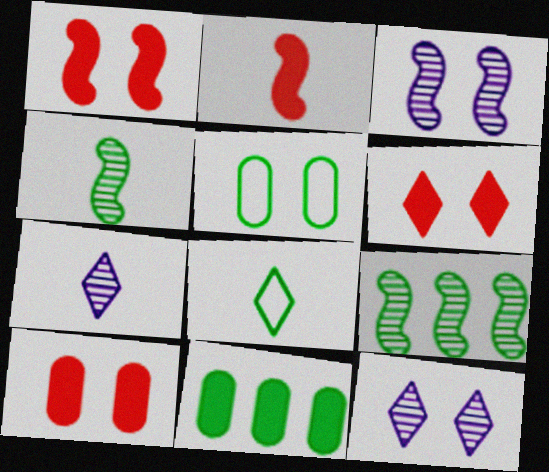[[1, 5, 12], 
[1, 6, 10], 
[3, 5, 6]]